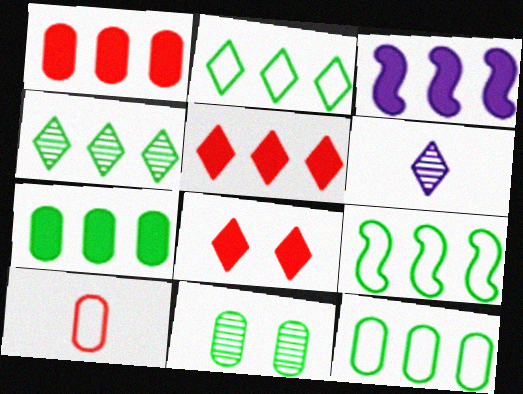[[2, 6, 8], 
[2, 9, 12], 
[3, 5, 7], 
[4, 7, 9]]